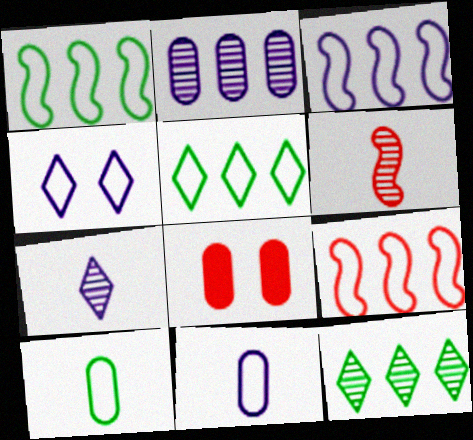[[1, 3, 9], 
[1, 7, 8], 
[2, 8, 10], 
[3, 4, 11], 
[4, 9, 10]]